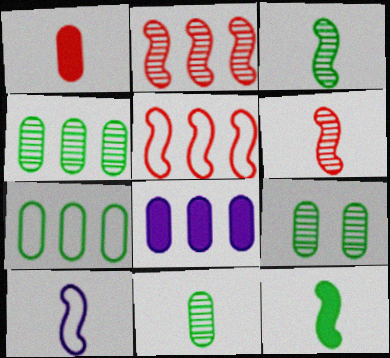[[4, 9, 11], 
[6, 10, 12]]